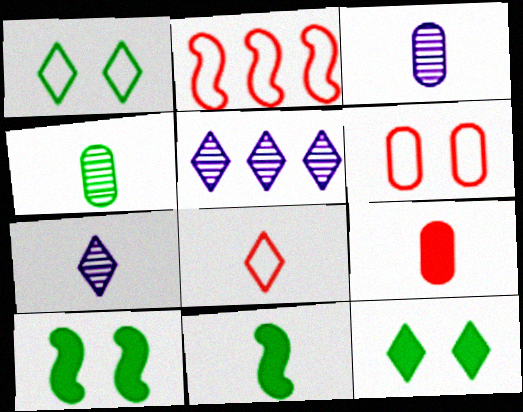[[2, 3, 12], 
[2, 6, 8], 
[3, 8, 11], 
[5, 6, 11], 
[5, 8, 12]]